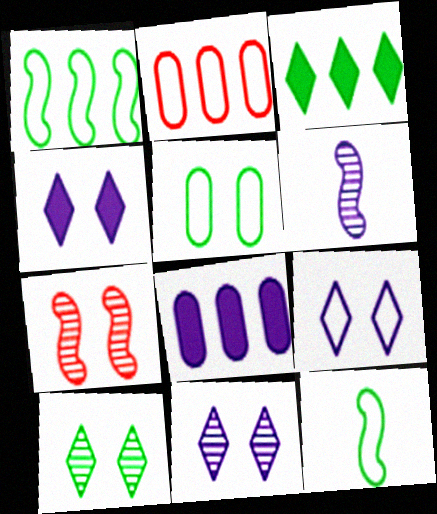[[2, 9, 12], 
[4, 5, 7], 
[4, 9, 11], 
[6, 8, 9]]